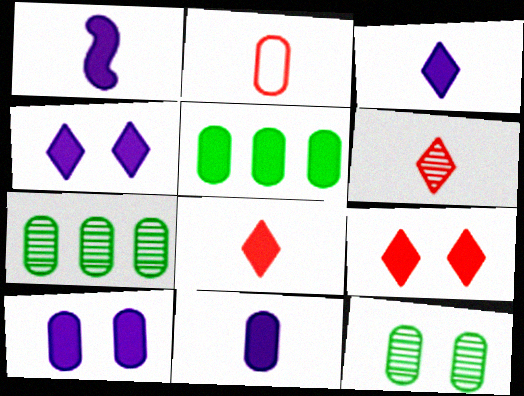[[1, 3, 11], 
[1, 5, 9], 
[2, 7, 10]]